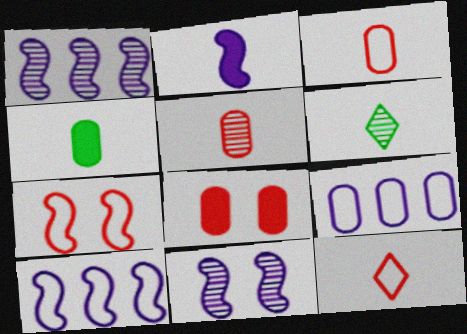[[2, 3, 6], 
[2, 10, 11], 
[6, 8, 10]]